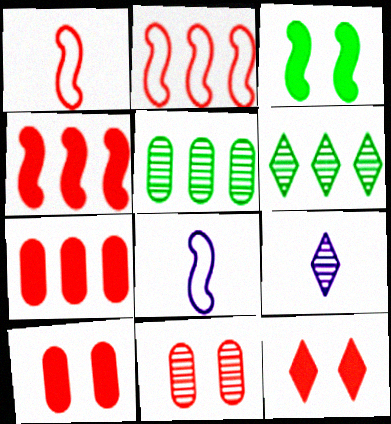[[5, 8, 12], 
[6, 8, 10]]